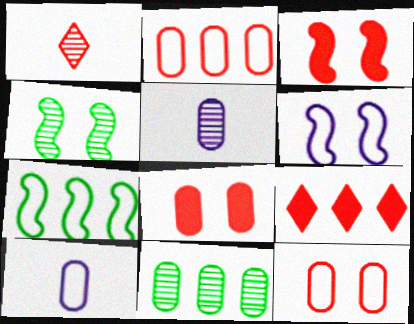[[1, 2, 3], 
[3, 4, 6], 
[4, 9, 10], 
[8, 10, 11]]